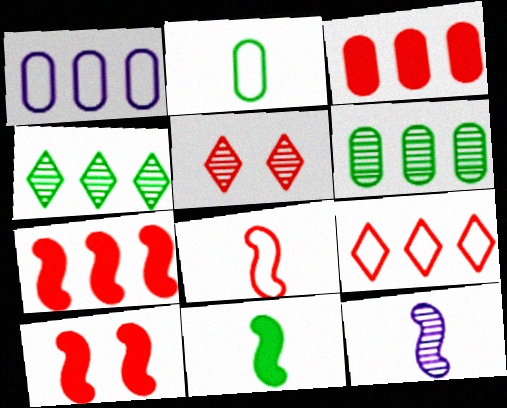[[1, 3, 6], 
[1, 4, 7], 
[1, 5, 11], 
[3, 5, 8], 
[5, 6, 12], 
[8, 11, 12]]